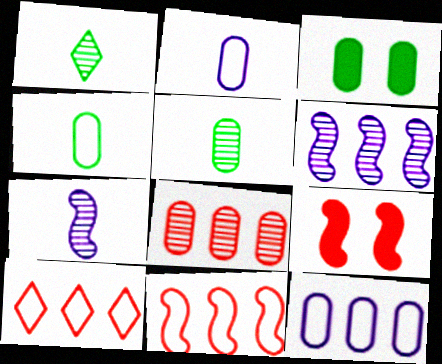[[1, 9, 12], 
[2, 3, 8], 
[3, 7, 10]]